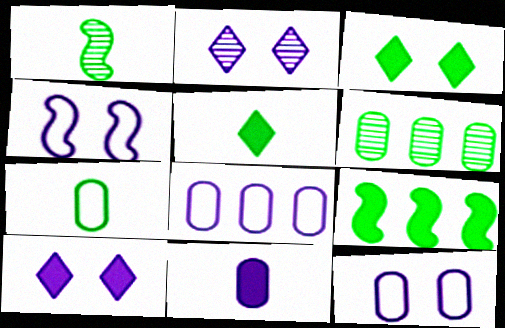[[1, 5, 7]]